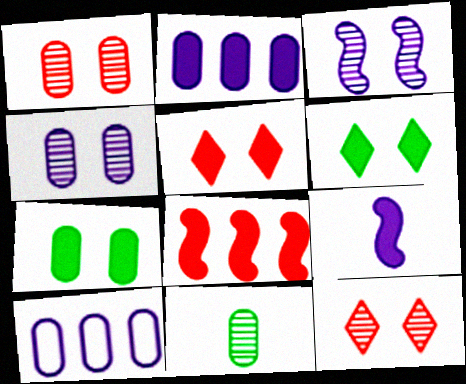[]